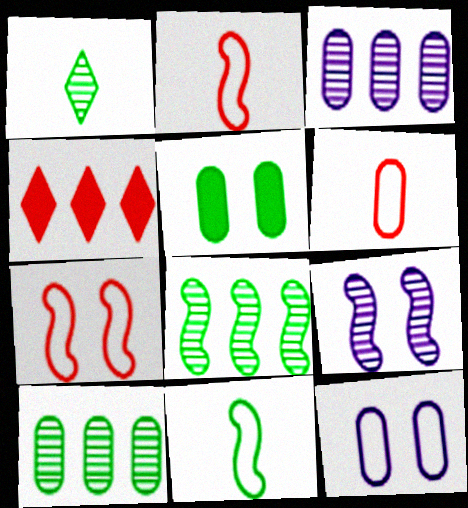[[3, 5, 6]]